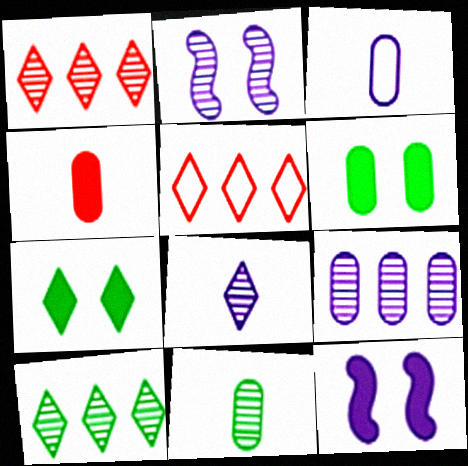[[1, 2, 11], 
[2, 8, 9], 
[3, 4, 11], 
[5, 7, 8], 
[5, 11, 12]]